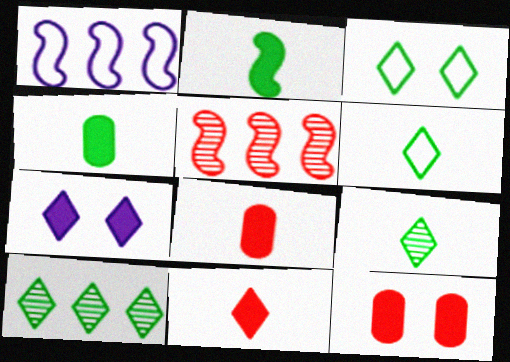[[1, 9, 12]]